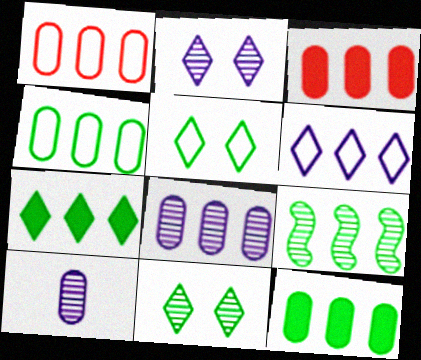[[1, 8, 12], 
[3, 4, 8], 
[3, 6, 9], 
[4, 7, 9]]